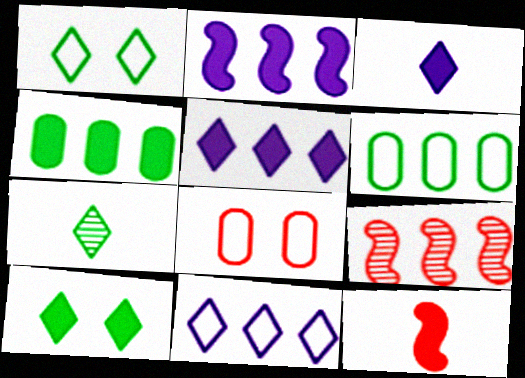[[2, 7, 8], 
[4, 9, 11], 
[5, 6, 9]]